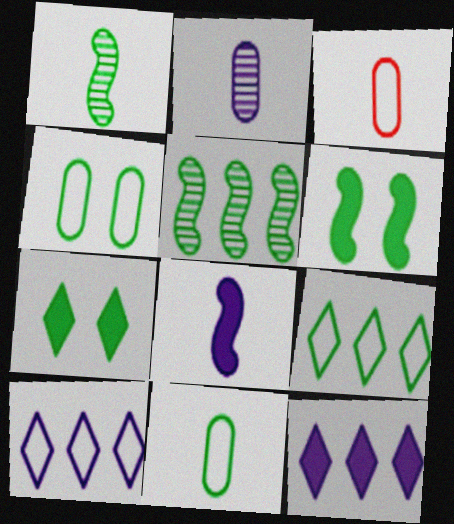[[5, 7, 11]]